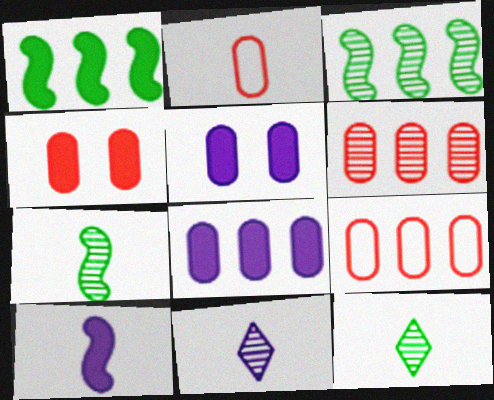[[2, 4, 6], 
[2, 10, 12]]